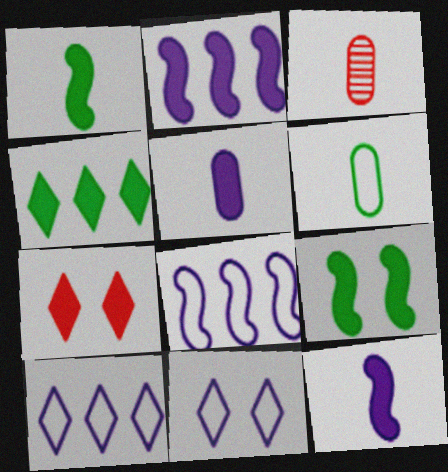[[3, 5, 6], 
[3, 9, 10]]